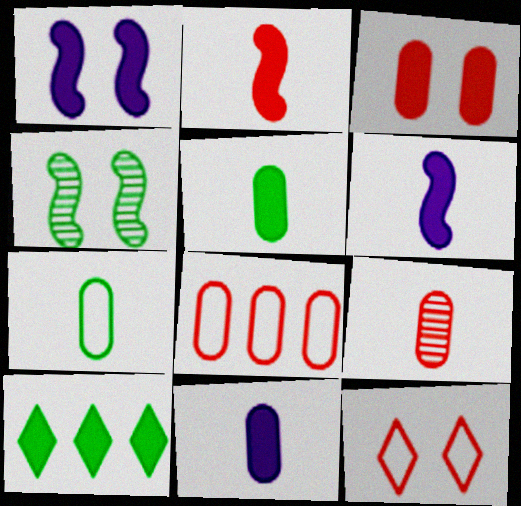[[3, 6, 10], 
[3, 8, 9], 
[4, 7, 10], 
[7, 9, 11]]